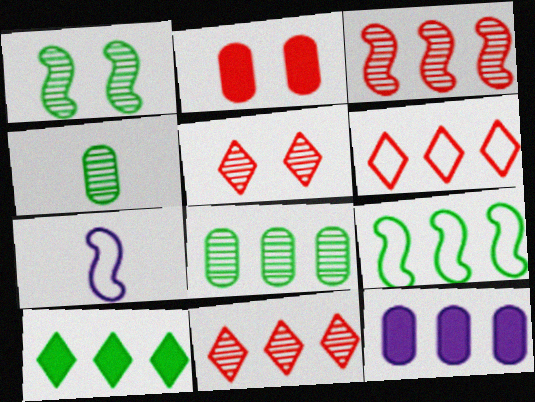[[8, 9, 10], 
[9, 11, 12]]